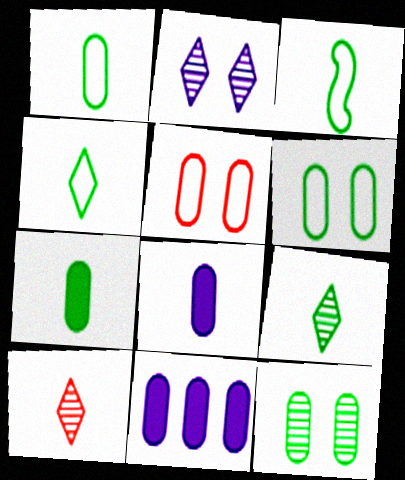[[1, 3, 4], 
[3, 7, 9], 
[3, 8, 10]]